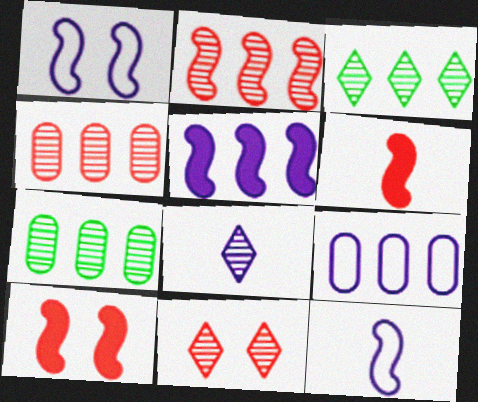[[3, 8, 11]]